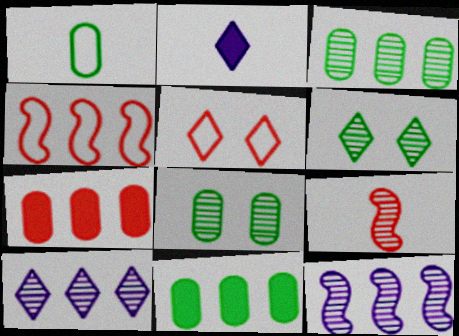[[1, 2, 9], 
[1, 8, 11], 
[2, 4, 8], 
[4, 10, 11], 
[5, 7, 9], 
[8, 9, 10]]